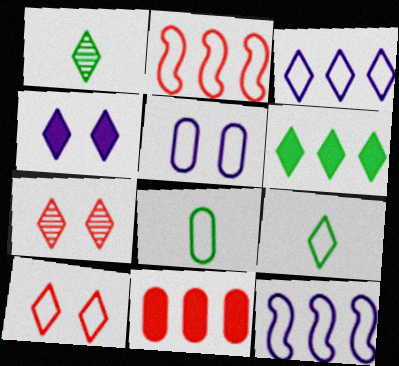[[2, 5, 9], 
[3, 9, 10], 
[8, 10, 12]]